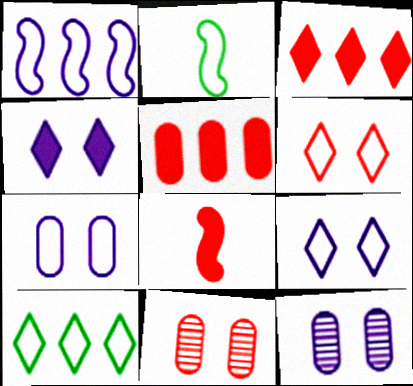[[2, 3, 12], 
[8, 10, 12]]